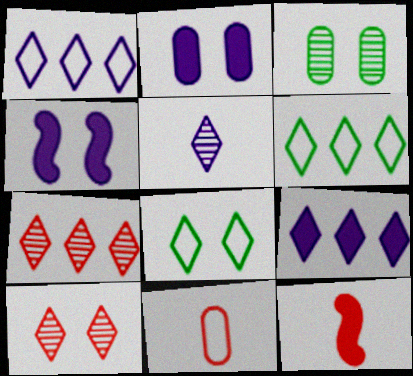[[1, 3, 12], 
[6, 7, 9]]